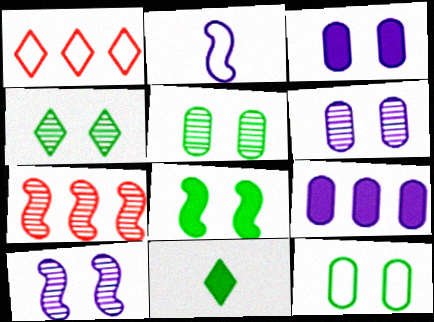[[1, 2, 12], 
[2, 7, 8], 
[4, 8, 12]]